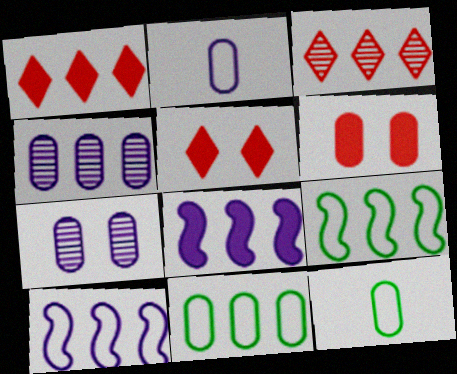[[1, 4, 9], 
[3, 8, 11], 
[4, 6, 12]]